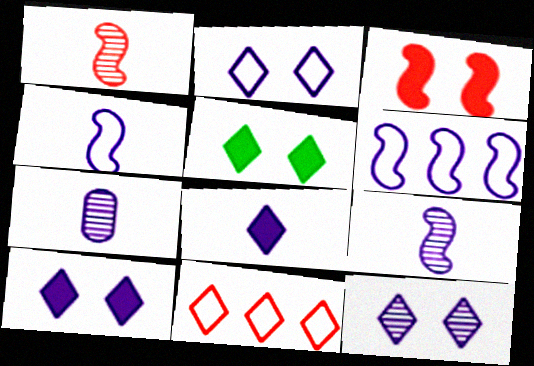[[2, 10, 12], 
[4, 7, 8], 
[6, 7, 10]]